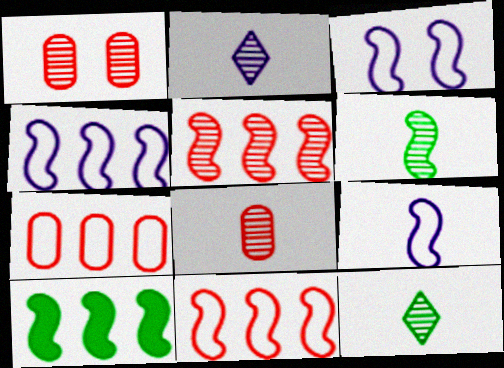[[2, 6, 8], 
[3, 4, 9], 
[4, 5, 10]]